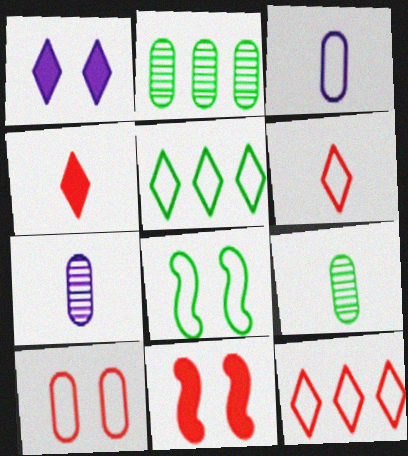[[3, 8, 12], 
[5, 7, 11]]